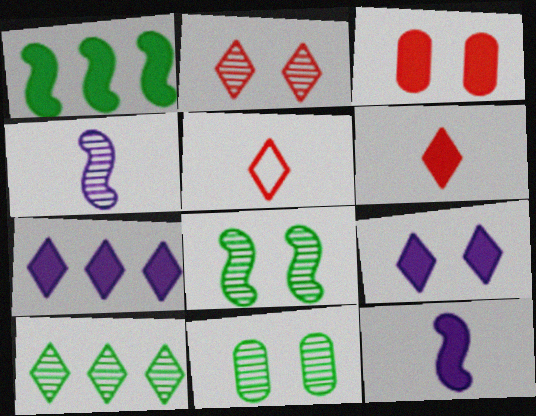[[5, 9, 10]]